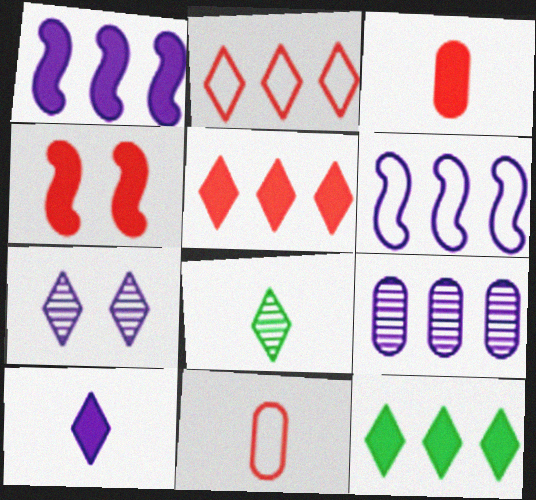[[3, 4, 5]]